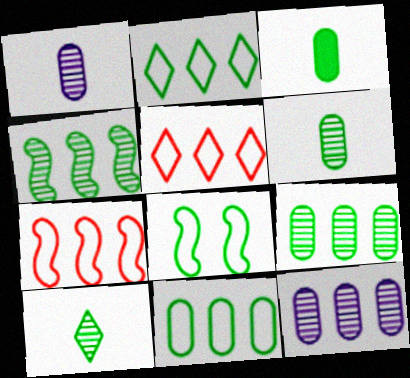[]